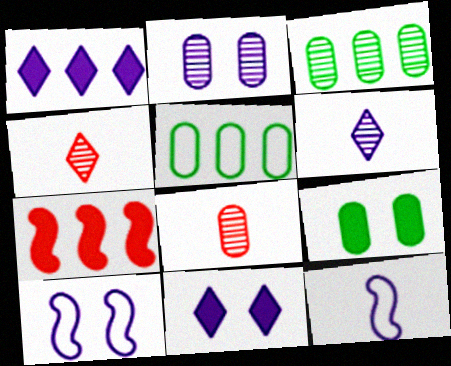[[1, 2, 12], 
[2, 3, 8], 
[2, 10, 11]]